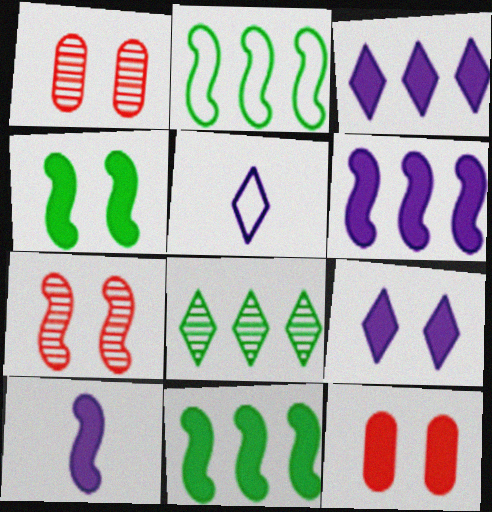[[1, 5, 11], 
[2, 7, 10], 
[4, 9, 12]]